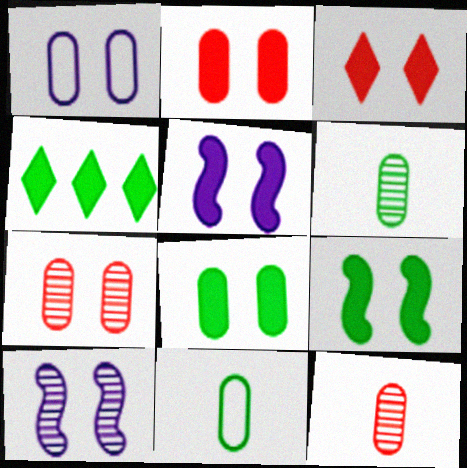[[1, 7, 8], 
[3, 5, 8]]